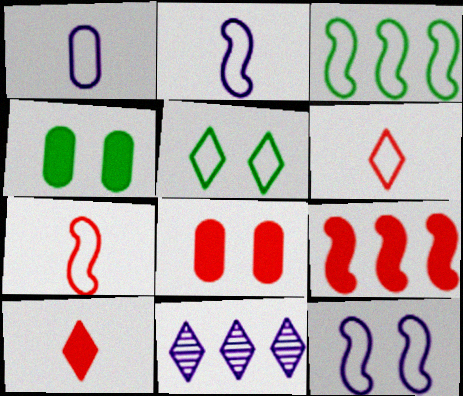[[3, 7, 12], 
[4, 7, 11], 
[5, 10, 11], 
[8, 9, 10]]